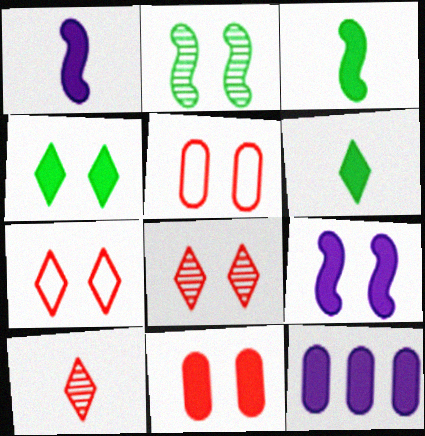[[4, 9, 11]]